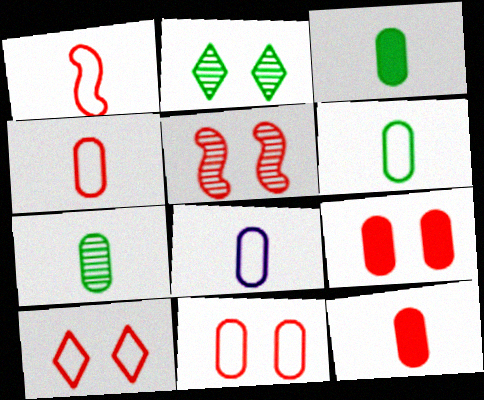[[3, 6, 7], 
[4, 6, 8], 
[5, 9, 10], 
[7, 8, 12]]